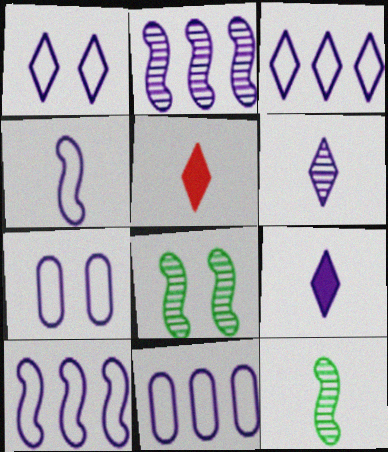[[1, 4, 11], 
[2, 7, 9], 
[3, 4, 7], 
[3, 10, 11], 
[5, 8, 11]]